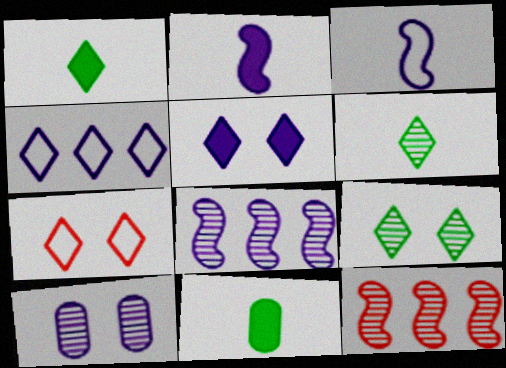[[2, 4, 10], 
[5, 7, 9], 
[6, 10, 12], 
[7, 8, 11]]